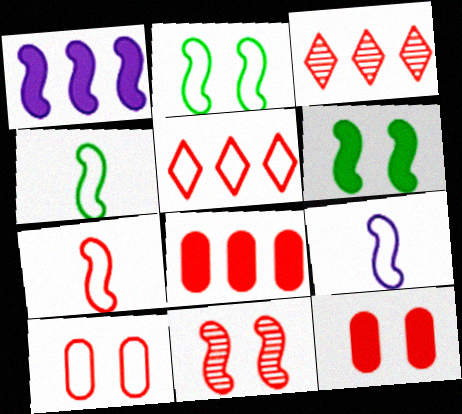[[1, 4, 11], 
[3, 7, 12], 
[4, 7, 9], 
[5, 7, 10]]